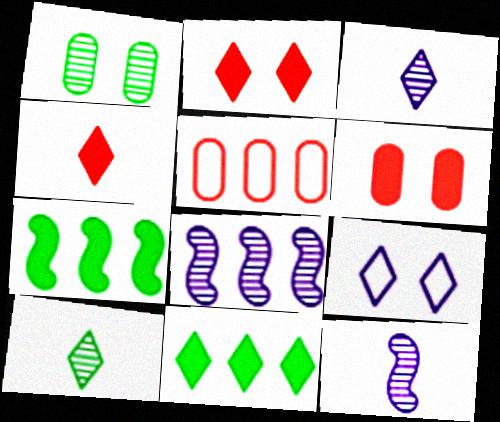[[5, 8, 11]]